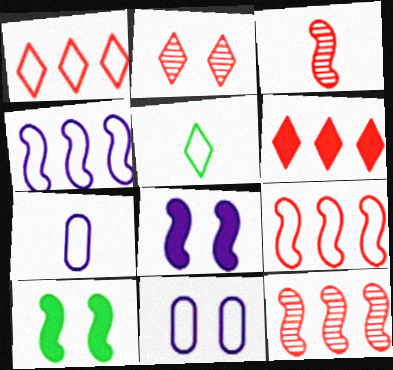[[2, 10, 11], 
[3, 4, 10], 
[5, 9, 11]]